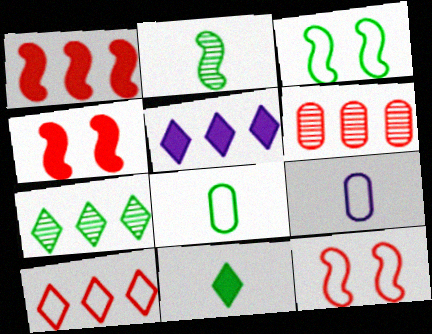[[1, 6, 10], 
[2, 8, 11], 
[3, 9, 10], 
[4, 7, 9], 
[5, 7, 10]]